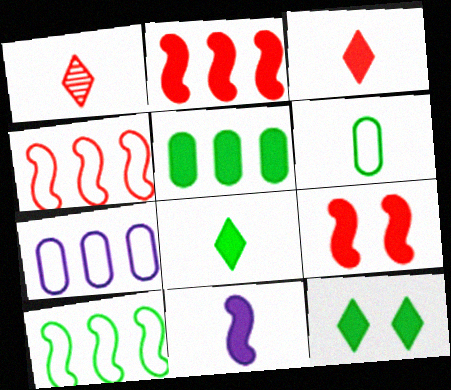[[1, 6, 11]]